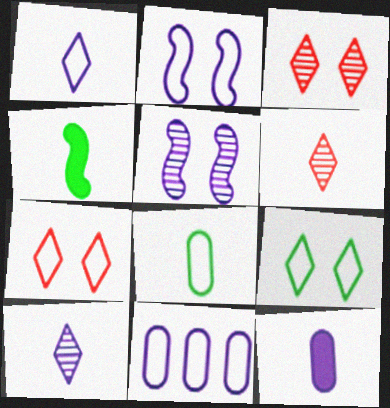[[1, 2, 11], 
[3, 4, 11]]